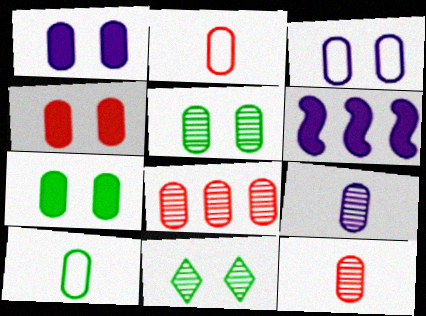[[1, 4, 7], 
[1, 8, 10], 
[2, 4, 8], 
[2, 6, 11], 
[3, 4, 5], 
[5, 8, 9]]